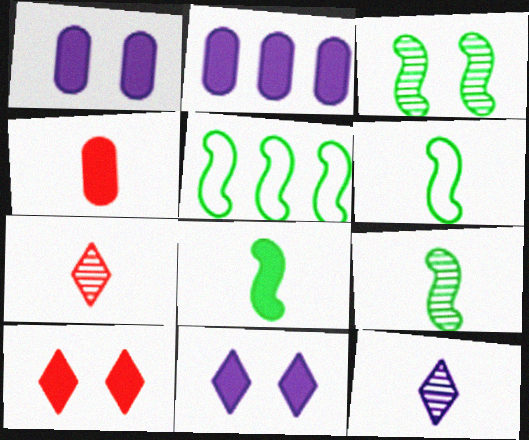[[1, 5, 7], 
[2, 8, 10], 
[3, 5, 8], 
[4, 6, 12], 
[6, 8, 9]]